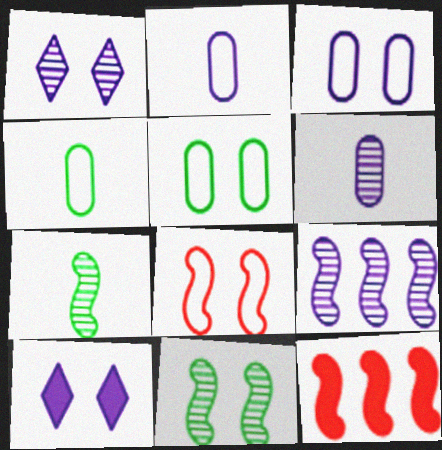[[1, 4, 12], 
[1, 6, 9], 
[2, 9, 10]]